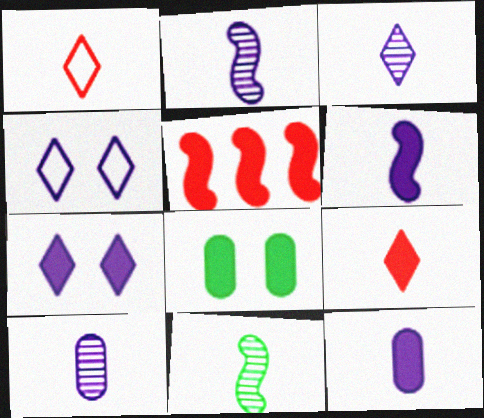[[1, 11, 12], 
[2, 3, 10]]